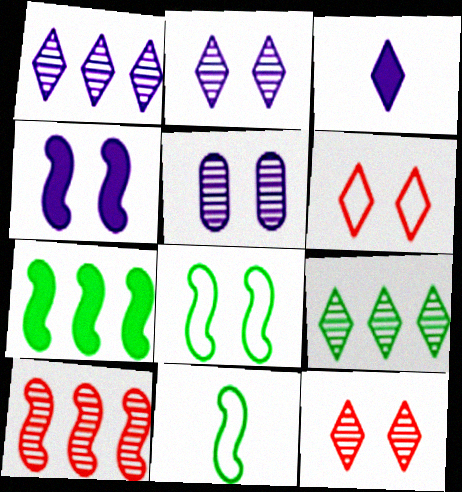[[3, 6, 9], 
[4, 10, 11]]